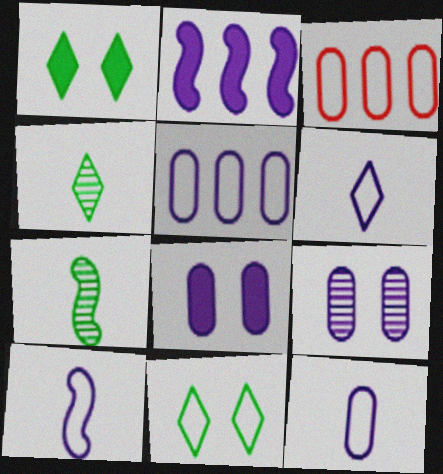[[2, 6, 9], 
[3, 10, 11], 
[6, 10, 12]]